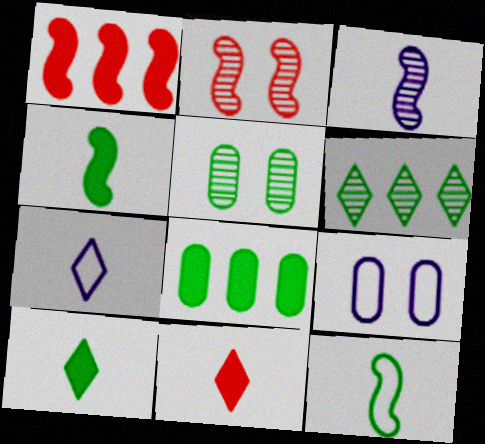[[1, 5, 7], 
[2, 7, 8]]